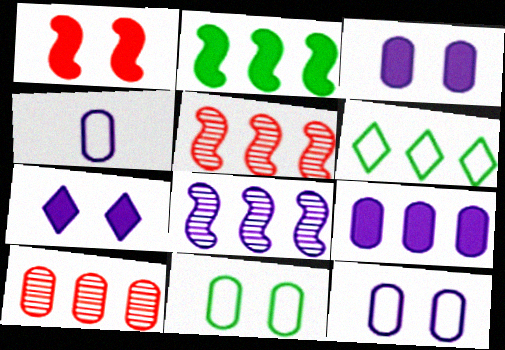[[4, 7, 8], 
[5, 6, 9]]